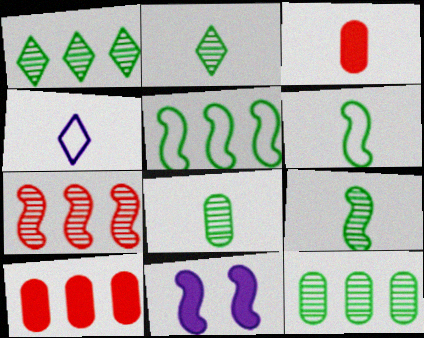[[2, 8, 9], 
[3, 4, 9], 
[6, 7, 11]]